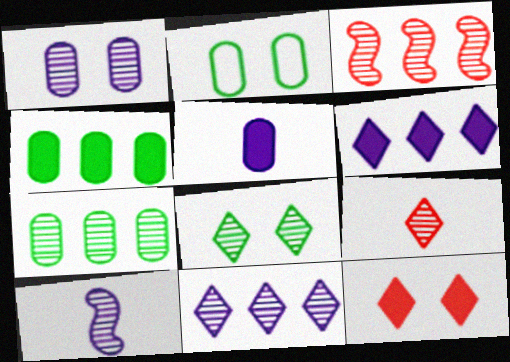[[1, 10, 11], 
[3, 7, 11], 
[8, 9, 11]]